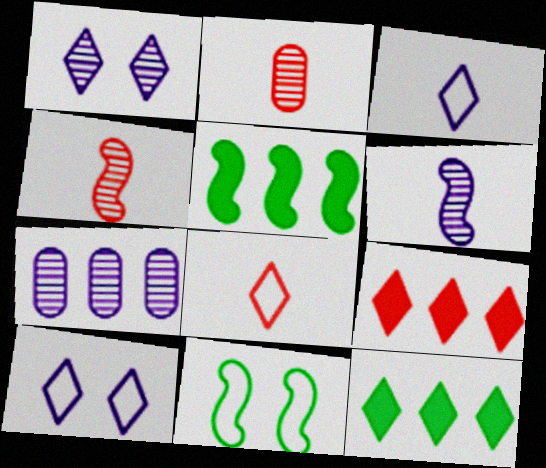[[1, 6, 7], 
[1, 8, 12], 
[2, 5, 10]]